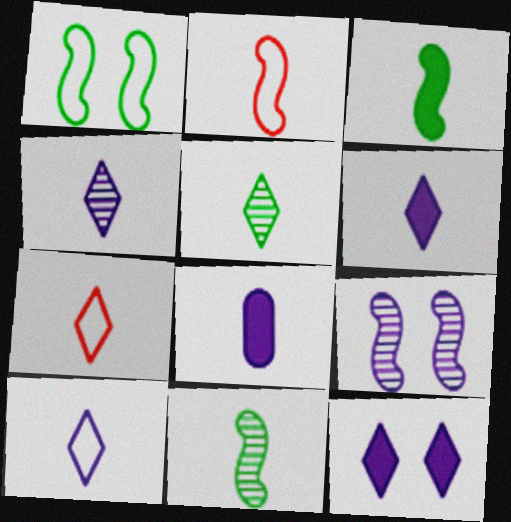[[2, 5, 8], 
[4, 6, 10], 
[5, 6, 7], 
[7, 8, 11]]